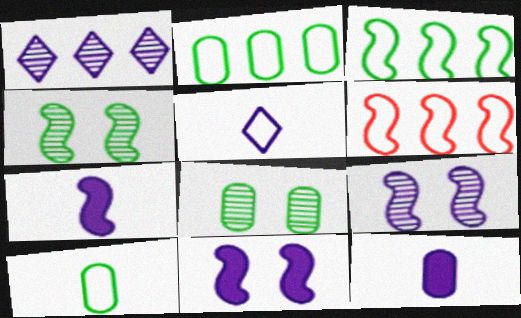[[4, 6, 7]]